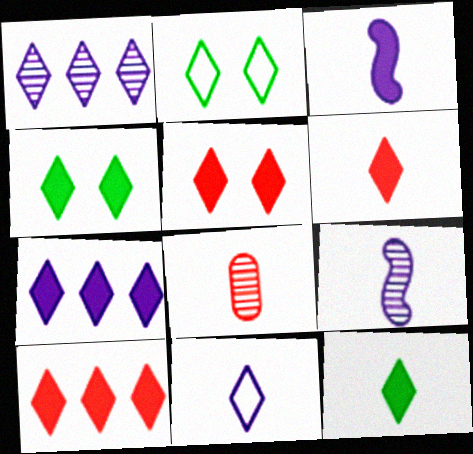[[1, 2, 6], 
[4, 6, 7], 
[5, 6, 10], 
[5, 7, 12]]